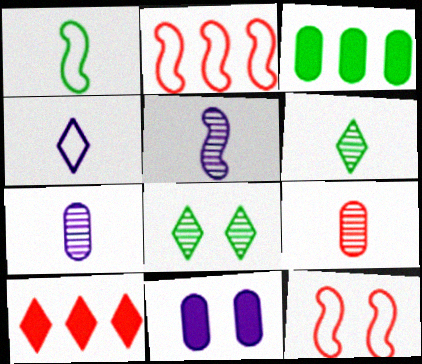[[1, 3, 8], 
[2, 6, 11], 
[4, 8, 10], 
[5, 6, 9], 
[8, 11, 12], 
[9, 10, 12]]